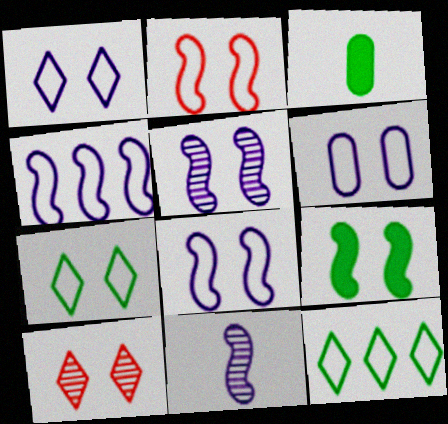[[1, 6, 8], 
[2, 5, 9], 
[2, 6, 7], 
[3, 4, 10], 
[6, 9, 10]]